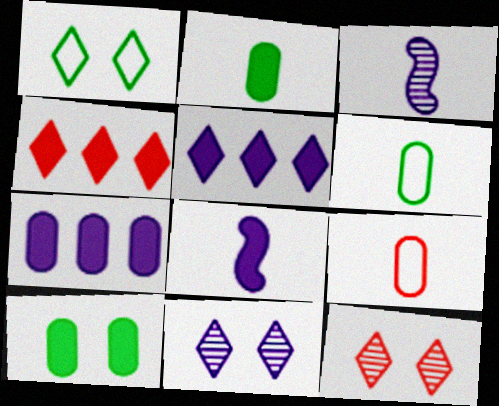[[4, 8, 10]]